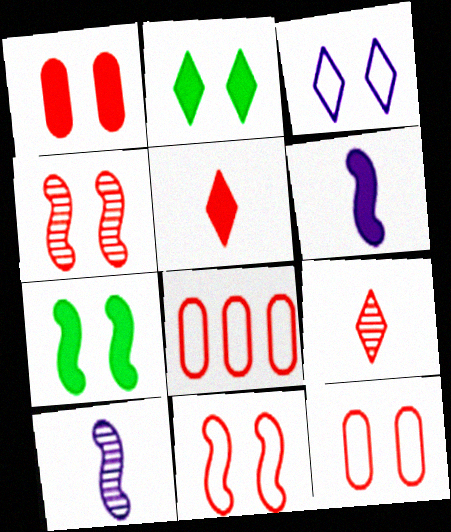[[2, 8, 10], 
[4, 5, 8]]